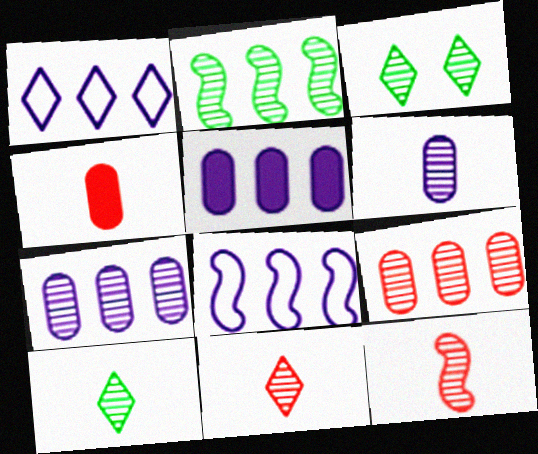[[3, 4, 8], 
[3, 7, 12], 
[6, 10, 12]]